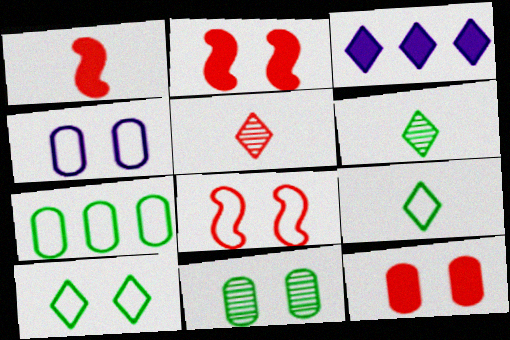[[3, 5, 10], 
[4, 8, 10], 
[4, 11, 12]]